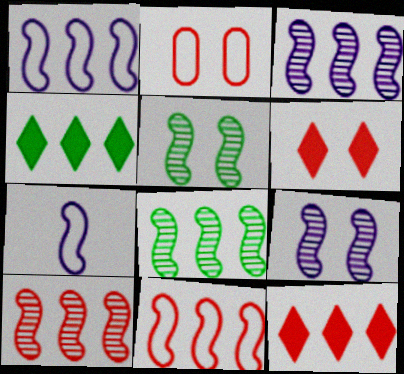[[3, 8, 10]]